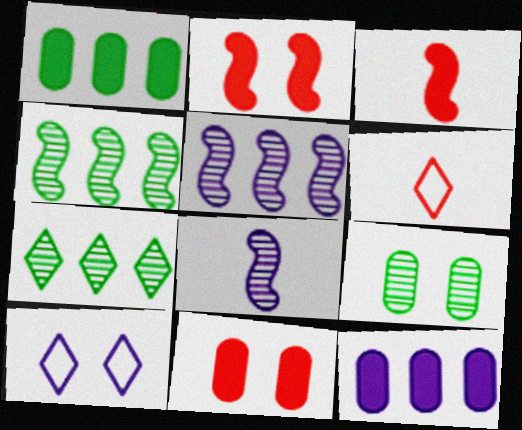[[2, 9, 10], 
[8, 10, 12]]